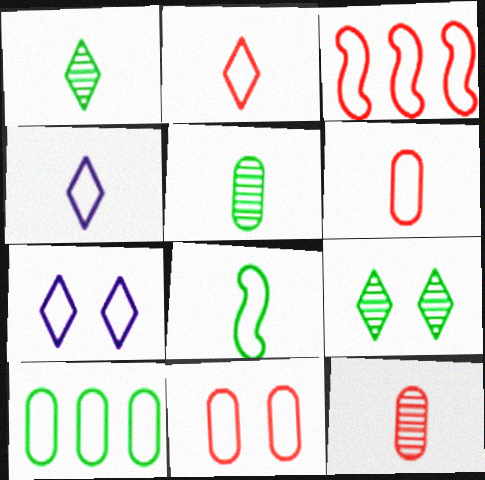[[2, 3, 11], 
[4, 6, 8]]